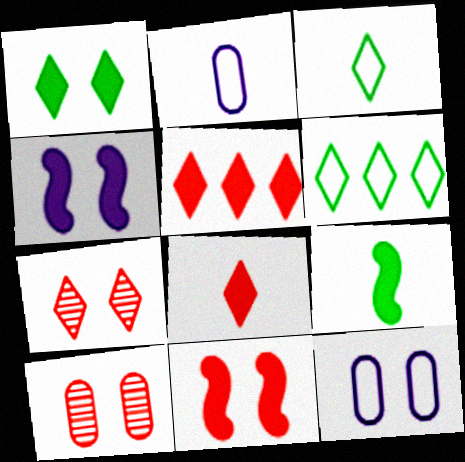[]